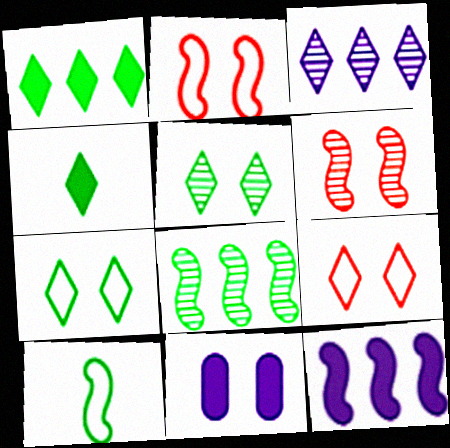[[2, 5, 11], 
[3, 4, 9], 
[6, 7, 11], 
[6, 10, 12]]